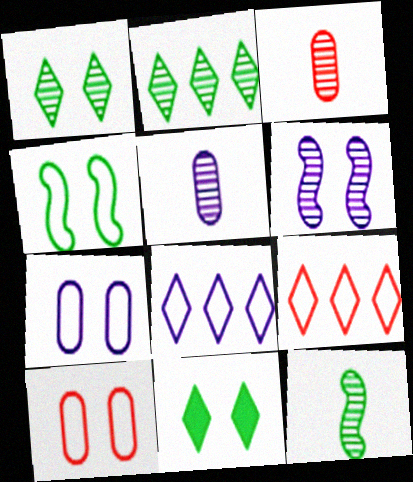[[2, 3, 6], 
[6, 10, 11]]